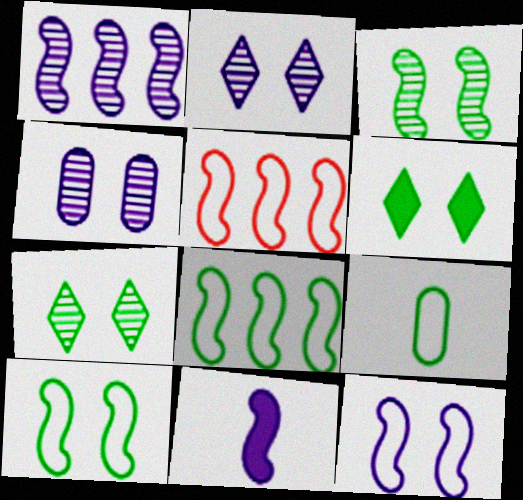[[1, 11, 12], 
[3, 5, 11]]